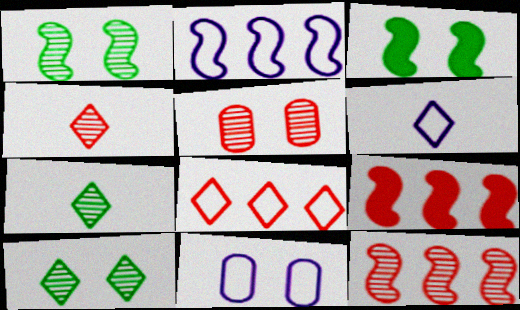[[2, 6, 11], 
[4, 5, 12], 
[7, 9, 11]]